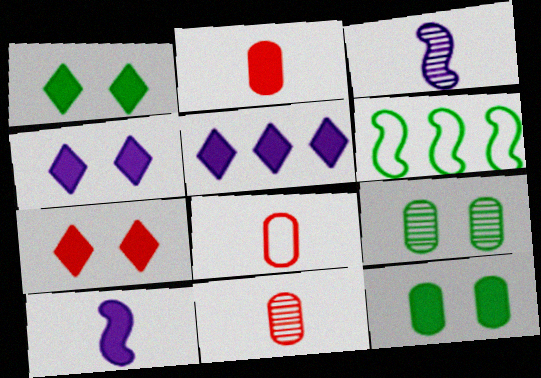[[1, 4, 7], 
[2, 8, 11], 
[4, 6, 11]]